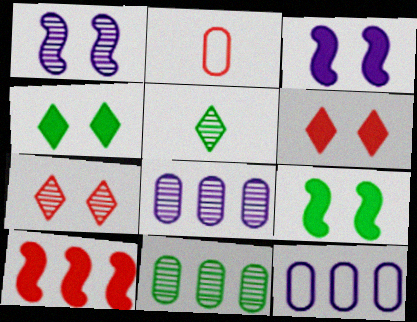[[2, 7, 10]]